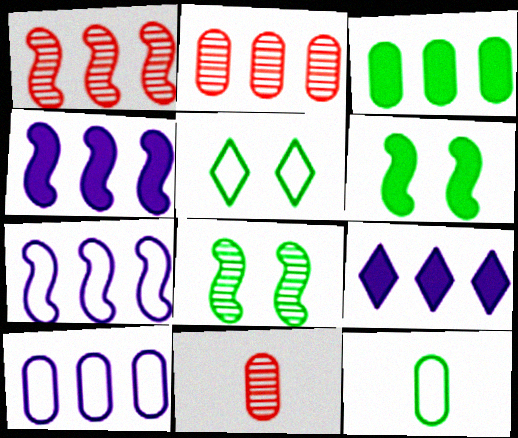[[2, 3, 10], 
[4, 5, 11]]